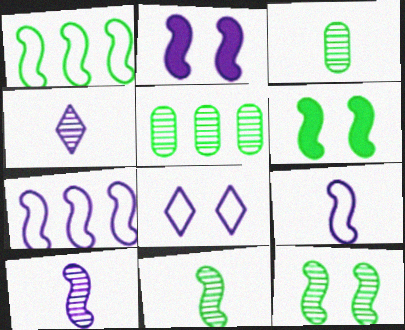[[1, 6, 11], 
[2, 7, 10]]